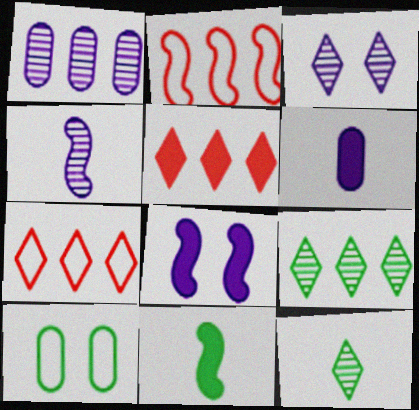[[1, 3, 4], 
[4, 5, 10], 
[9, 10, 11]]